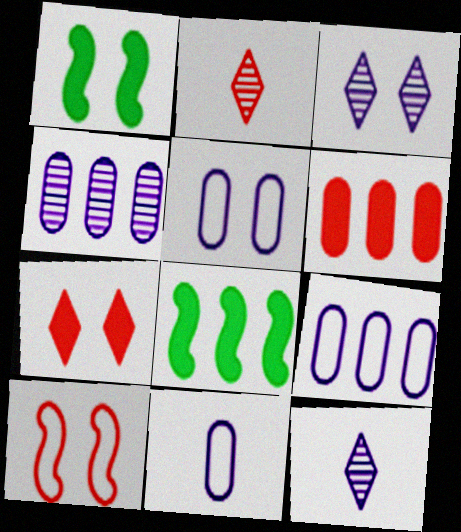[[1, 2, 9], 
[2, 5, 8], 
[2, 6, 10], 
[5, 9, 11]]